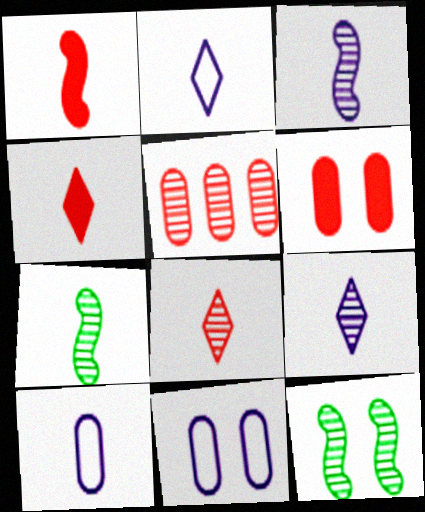[[4, 7, 10], 
[5, 9, 12]]